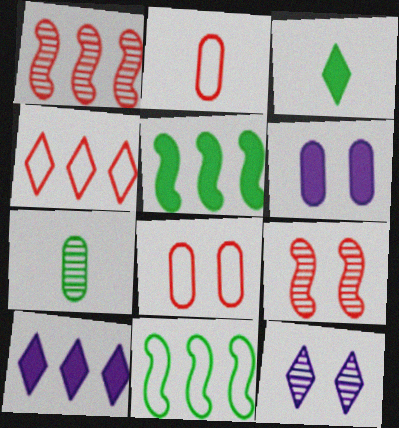[[1, 7, 12], 
[2, 5, 12], 
[3, 4, 12]]